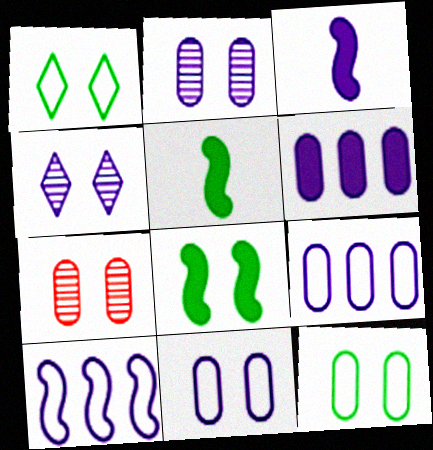[[3, 4, 9]]